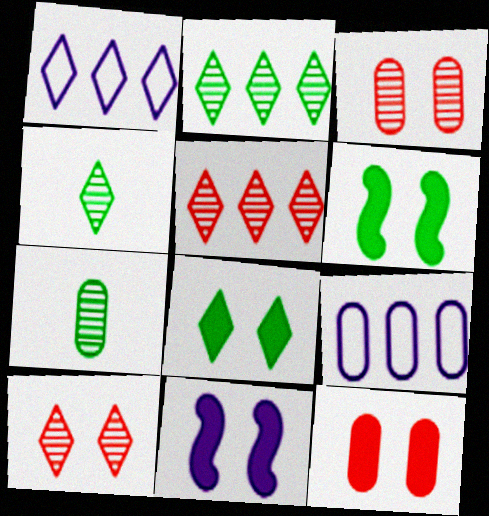[[7, 9, 12], 
[8, 11, 12]]